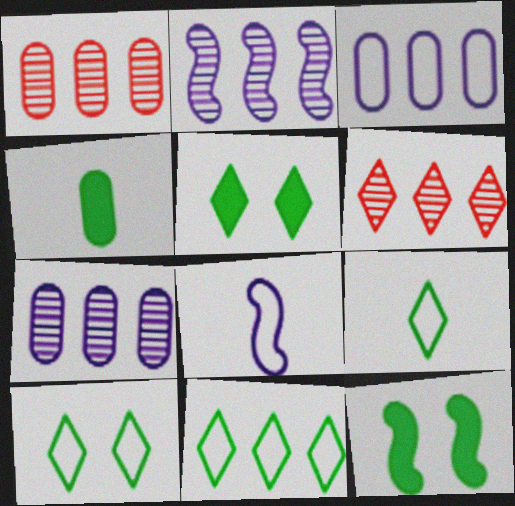[[1, 5, 8], 
[9, 10, 11]]